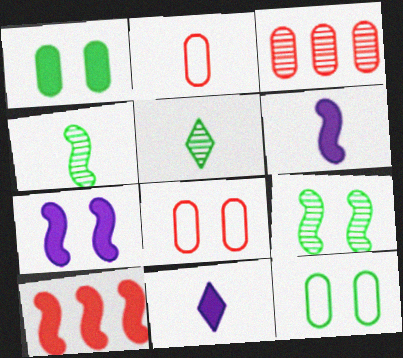[[1, 10, 11], 
[2, 4, 11], 
[2, 5, 6]]